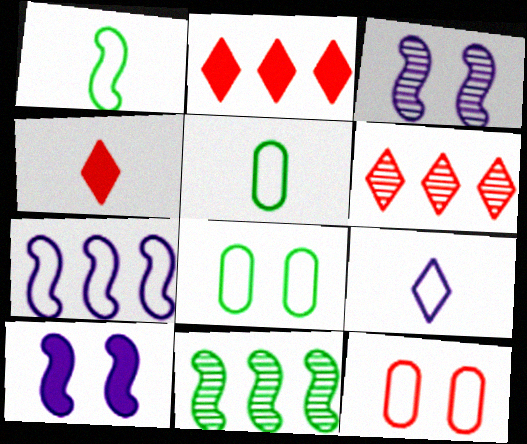[[2, 3, 5], 
[5, 6, 10]]